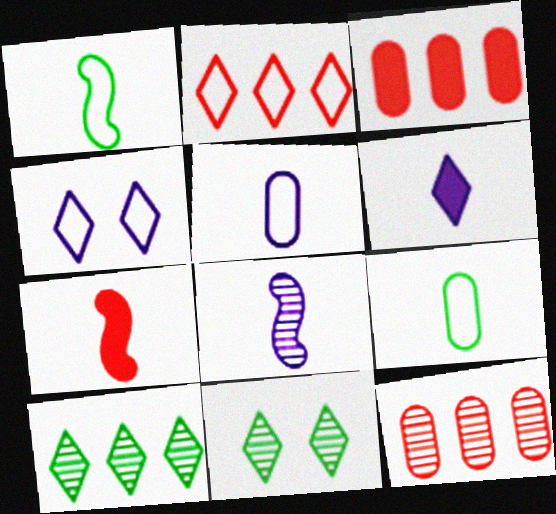[[1, 7, 8], 
[2, 6, 11], 
[5, 6, 8], 
[8, 11, 12]]